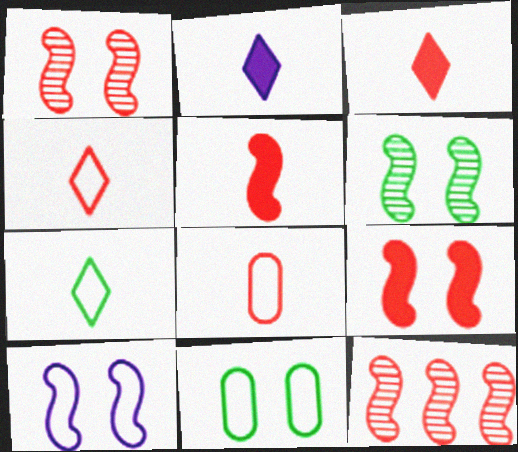[[2, 11, 12], 
[6, 9, 10]]